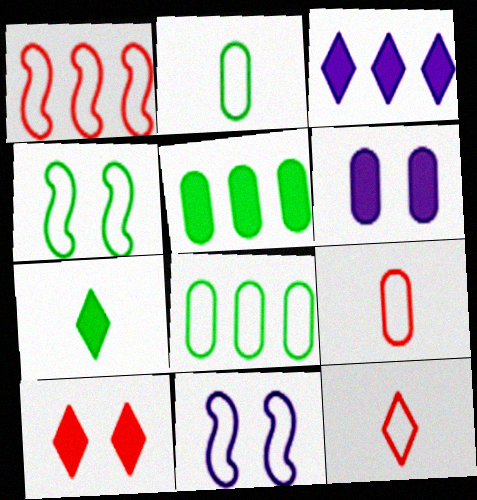[[3, 7, 10], 
[8, 11, 12]]